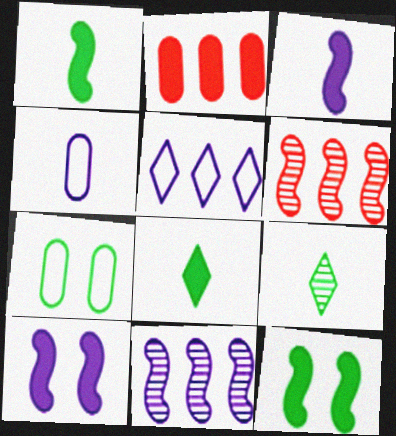[[2, 8, 10]]